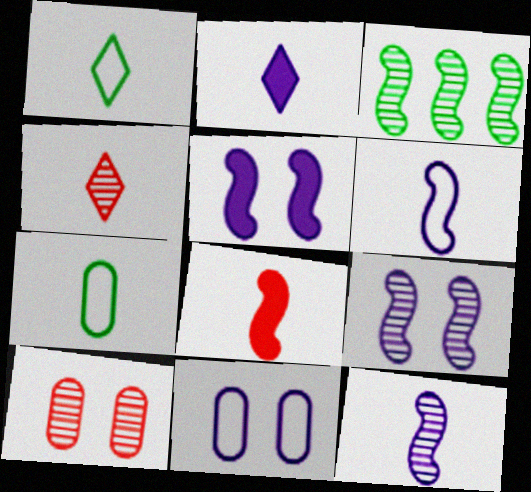[[1, 2, 4]]